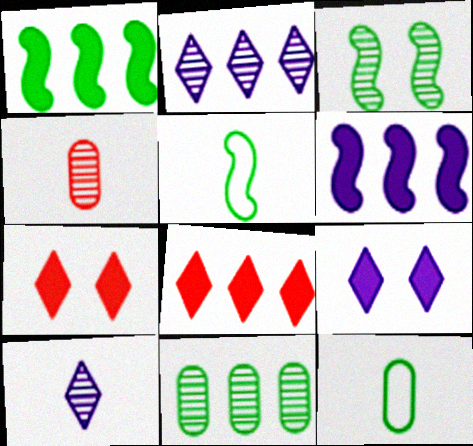[[1, 3, 5], 
[2, 3, 4]]